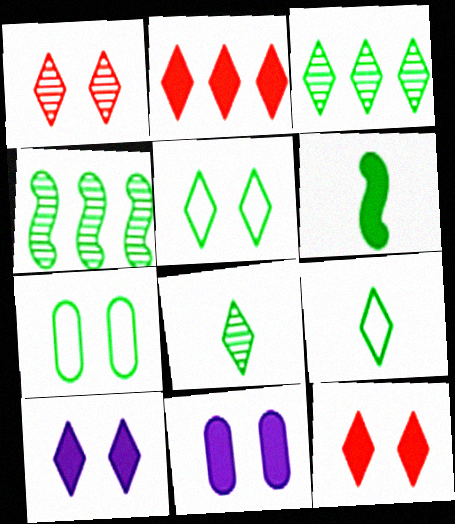[[1, 5, 10], 
[2, 6, 11], 
[3, 6, 7]]